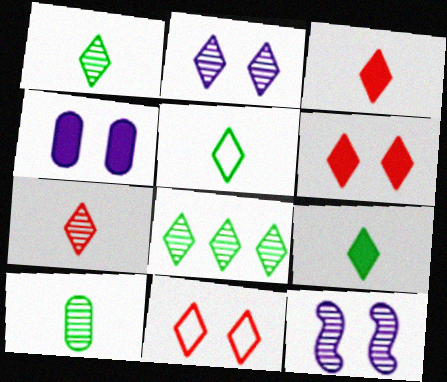[[1, 5, 9], 
[2, 7, 8]]